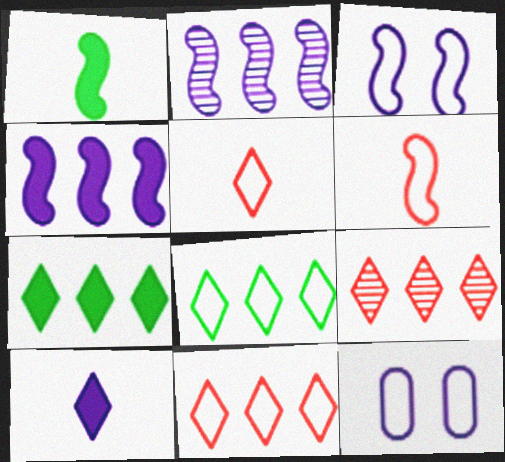[[1, 9, 12], 
[2, 10, 12], 
[6, 8, 12]]